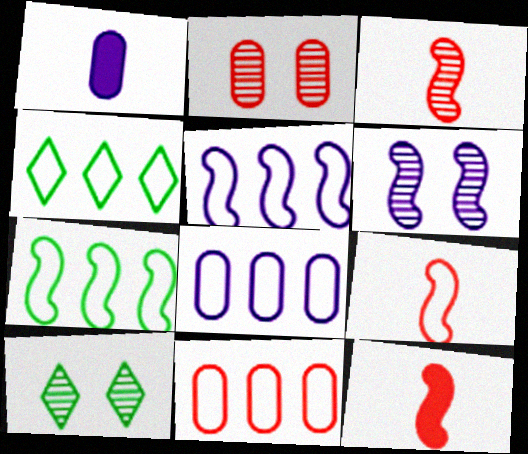[[2, 6, 10], 
[3, 9, 12], 
[4, 5, 11], 
[6, 7, 12], 
[8, 10, 12]]